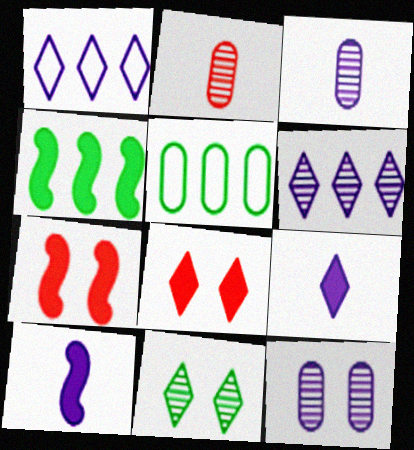[[1, 10, 12], 
[4, 7, 10]]